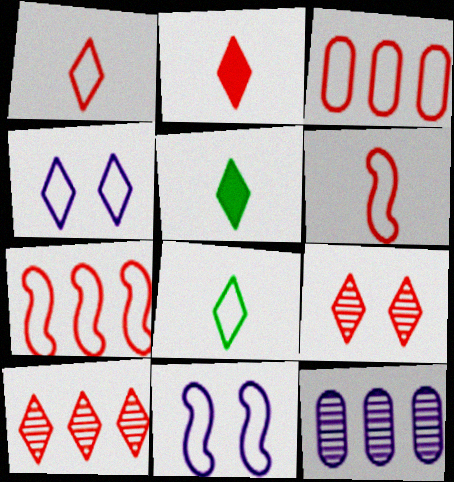[[3, 8, 11], 
[4, 5, 10]]